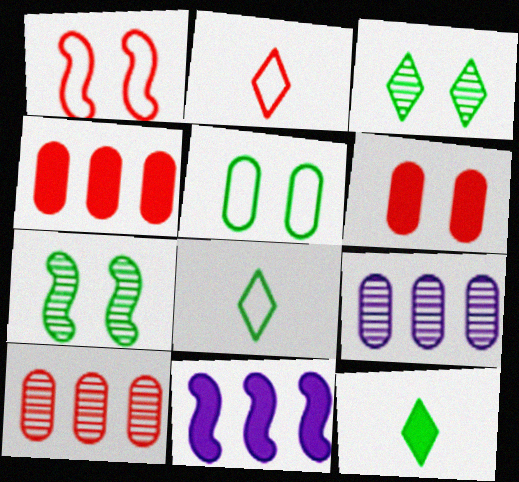[[1, 9, 12], 
[6, 11, 12]]